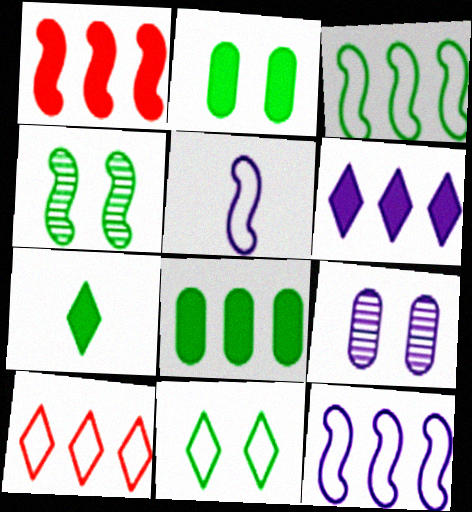[[1, 4, 5], 
[1, 6, 8], 
[2, 4, 11], 
[5, 6, 9]]